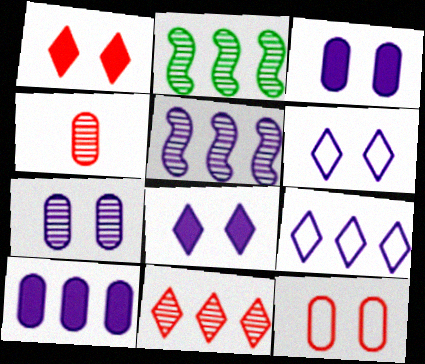[[5, 9, 10]]